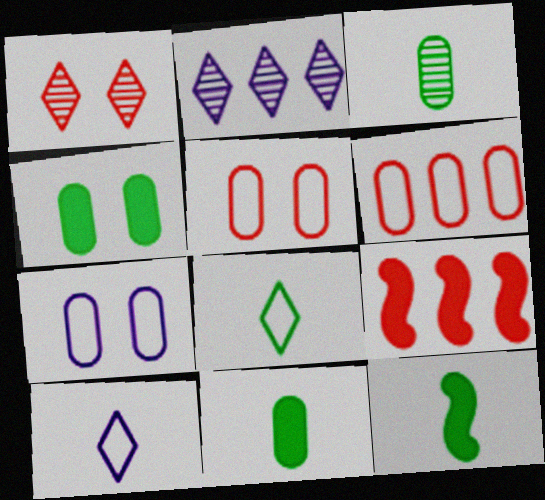[[2, 5, 12], 
[3, 8, 12]]